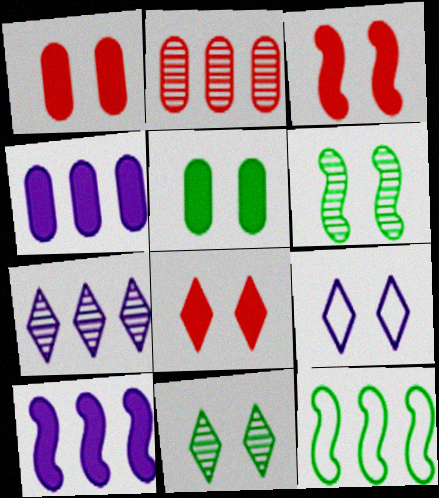[[1, 3, 8], 
[1, 6, 9], 
[8, 9, 11]]